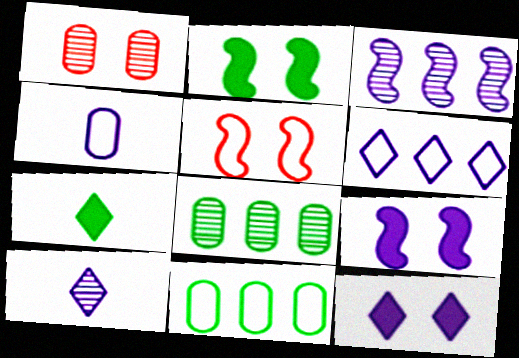[[3, 4, 12], 
[6, 10, 12]]